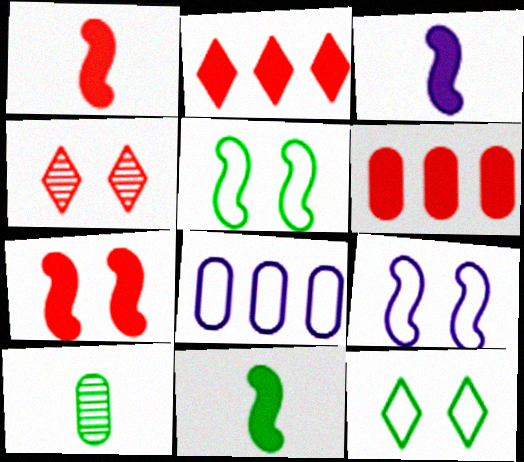[[1, 3, 11], 
[2, 9, 10], 
[4, 8, 11]]